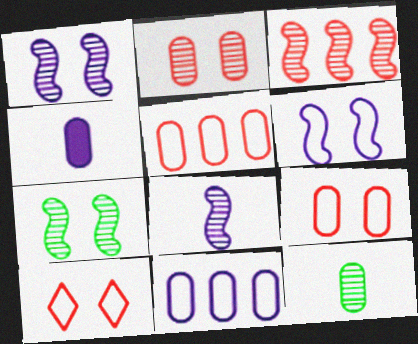[[3, 7, 8]]